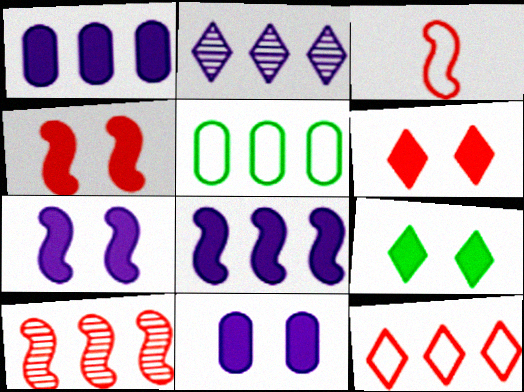[[3, 4, 10], 
[4, 9, 11]]